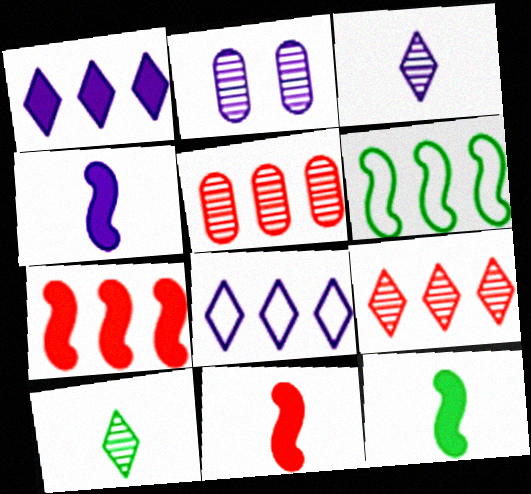[[1, 5, 6], 
[2, 4, 8], 
[4, 11, 12]]